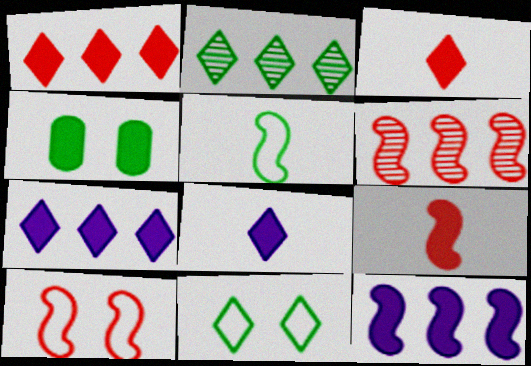[[2, 4, 5], 
[3, 4, 12], 
[4, 7, 9], 
[6, 9, 10]]